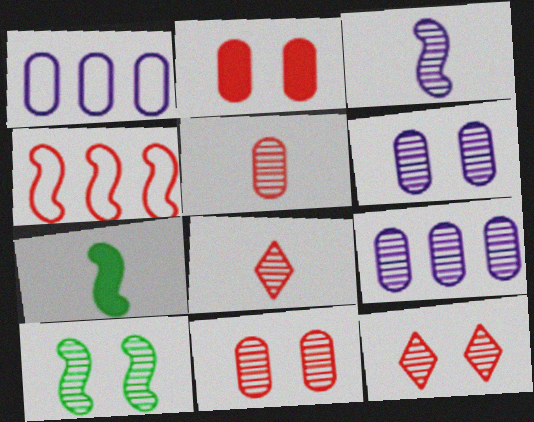[[1, 7, 12], 
[2, 4, 8], 
[6, 10, 12], 
[8, 9, 10]]